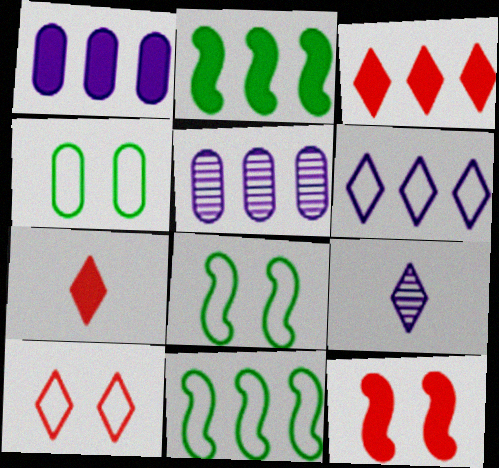[[1, 2, 3], 
[3, 5, 11], 
[5, 7, 8]]